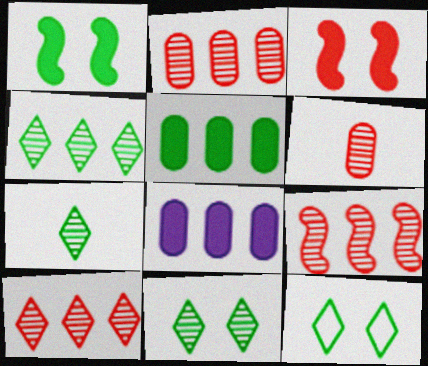[[2, 9, 10], 
[4, 7, 11]]